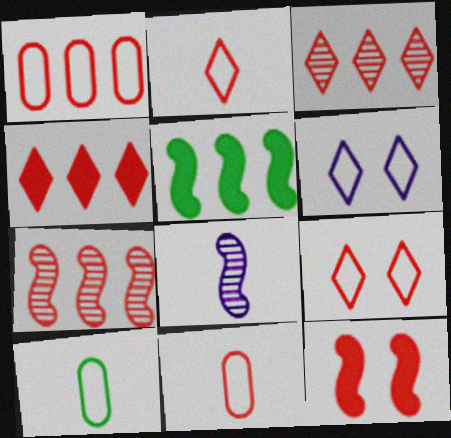[[1, 4, 7], 
[3, 11, 12]]